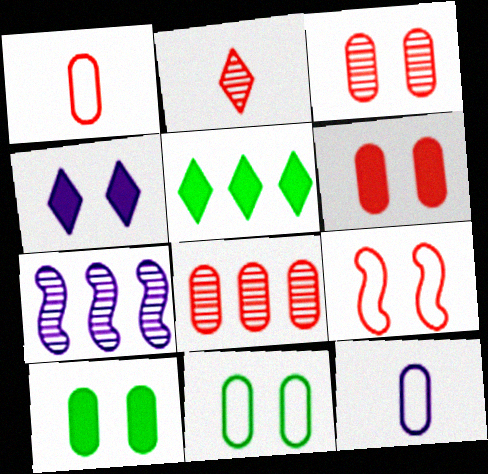[[1, 6, 8], 
[4, 7, 12], 
[8, 10, 12]]